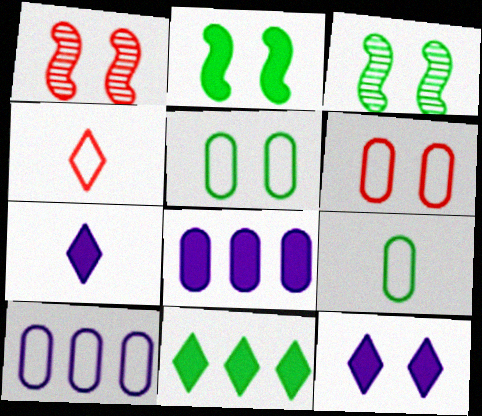[[1, 5, 12], 
[3, 4, 8], 
[3, 6, 12], 
[3, 9, 11], 
[6, 9, 10]]